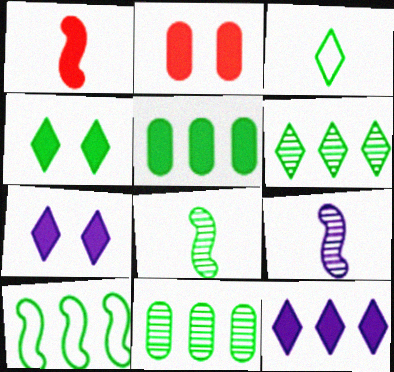[[1, 5, 7], 
[3, 4, 6], 
[5, 6, 10]]